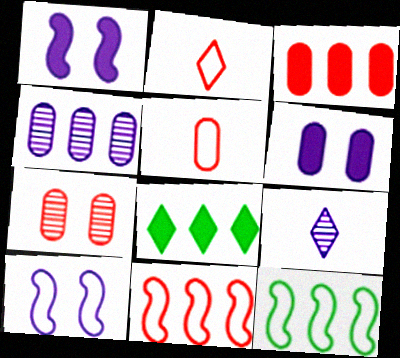[[3, 5, 7], 
[4, 8, 11]]